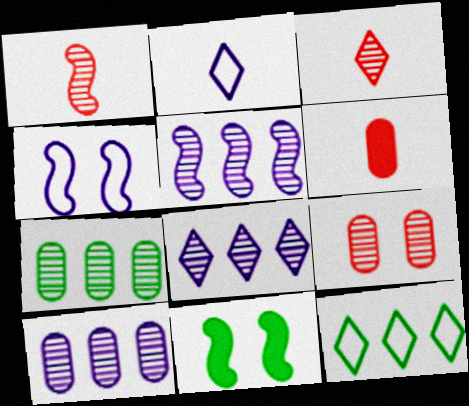[[5, 8, 10]]